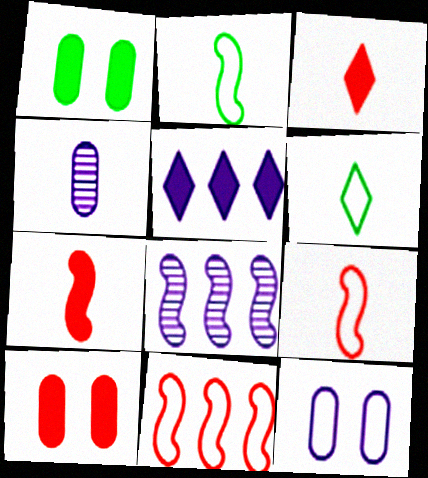[[1, 5, 7], 
[2, 3, 4], 
[4, 6, 7], 
[6, 8, 10], 
[6, 11, 12]]